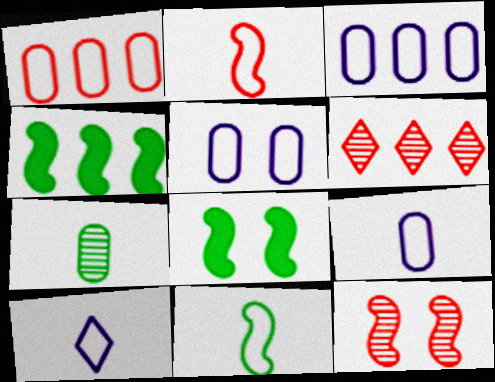[[3, 4, 6], 
[3, 5, 9], 
[6, 8, 9]]